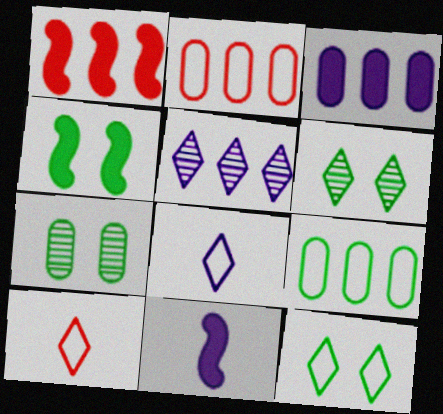[[1, 4, 11], 
[1, 5, 9], 
[1, 7, 8], 
[2, 6, 11], 
[4, 7, 12]]